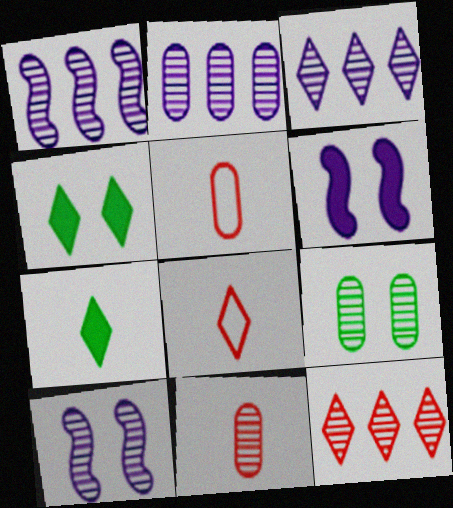[[1, 2, 3], 
[1, 4, 5], 
[2, 9, 11], 
[3, 4, 8]]